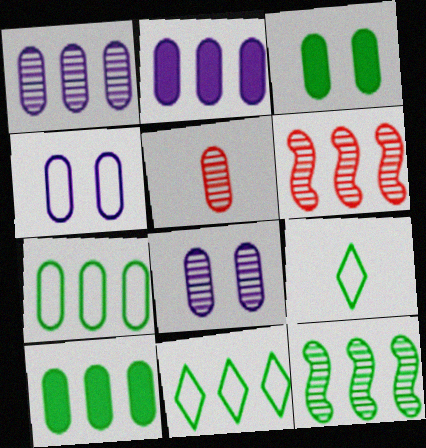[[2, 6, 11], 
[3, 9, 12], 
[4, 5, 10], 
[10, 11, 12]]